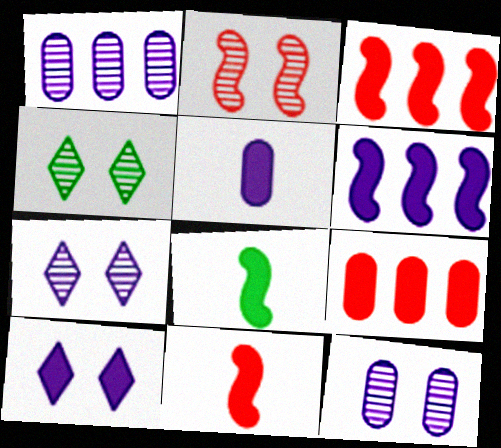[[2, 4, 12], 
[5, 6, 10], 
[8, 9, 10]]